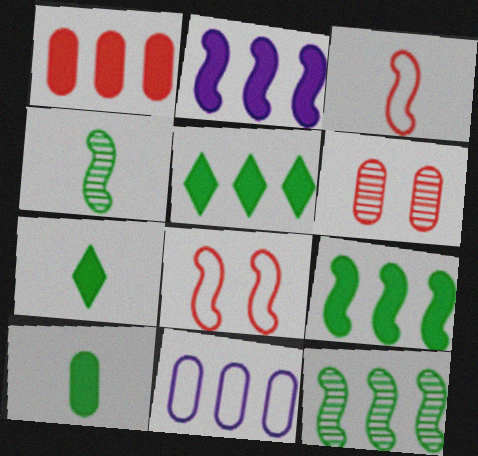[[1, 2, 5], 
[2, 4, 8], 
[6, 10, 11]]